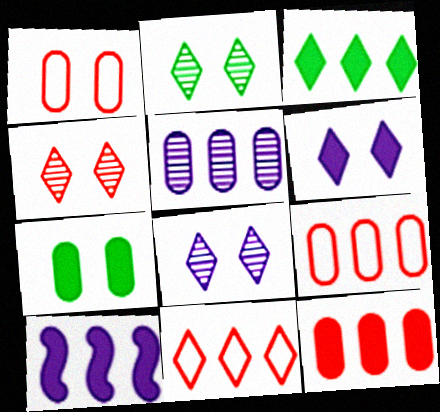[[2, 4, 8], 
[3, 10, 12]]